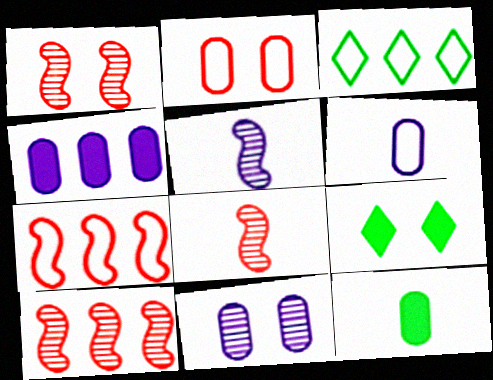[[1, 8, 10], 
[3, 4, 10], 
[4, 6, 11], 
[6, 9, 10]]